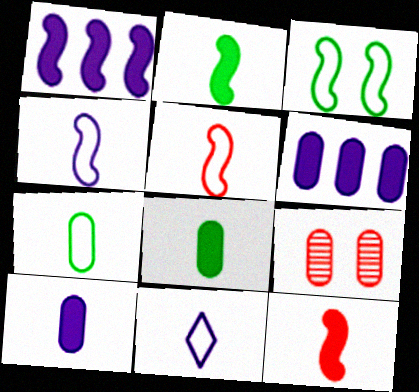[[5, 7, 11], 
[6, 7, 9]]